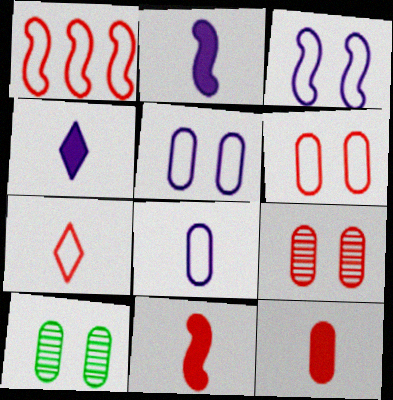[[1, 4, 10], 
[1, 6, 7]]